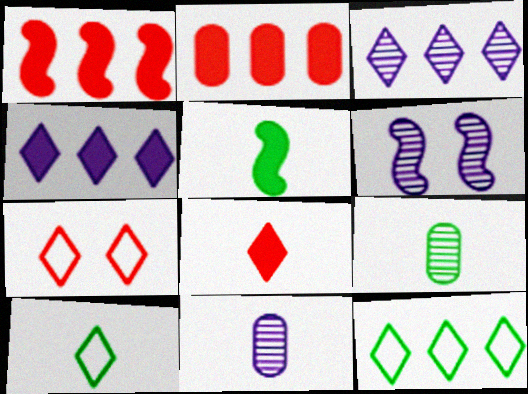[[2, 6, 10], 
[3, 6, 11], 
[5, 9, 10]]